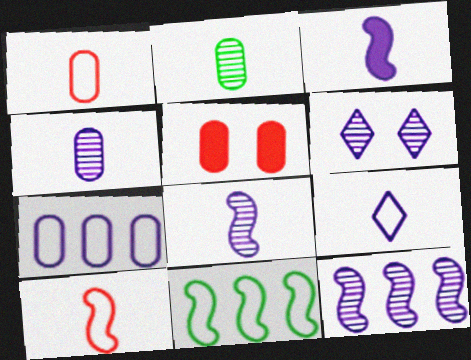[[2, 5, 7], 
[3, 4, 9], 
[3, 6, 7], 
[4, 6, 12]]